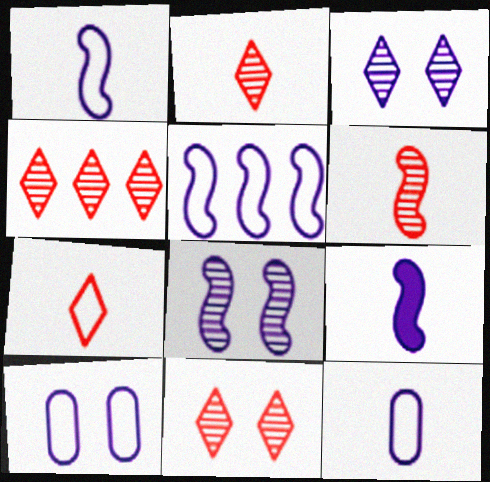[[2, 4, 11], 
[5, 8, 9]]